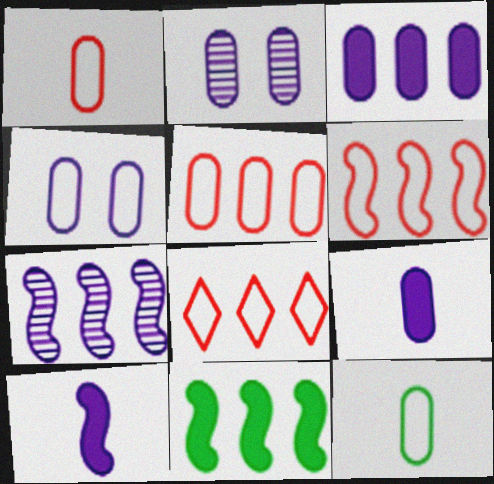[[4, 5, 12], 
[5, 6, 8], 
[6, 7, 11]]